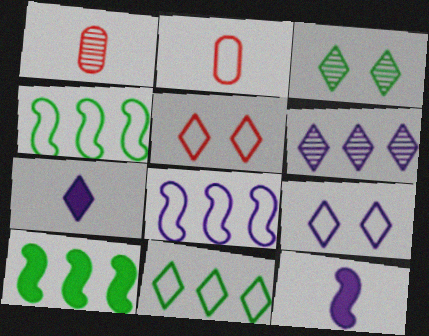[[1, 9, 10], 
[2, 4, 9], 
[6, 7, 9]]